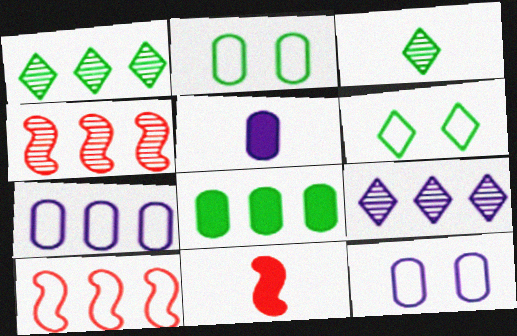[[1, 11, 12], 
[2, 9, 11], 
[4, 5, 6], 
[8, 9, 10]]